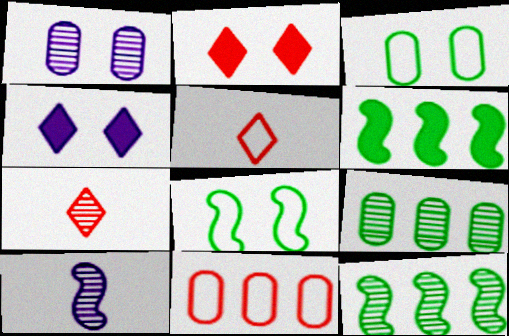[[1, 2, 8], 
[1, 5, 6], 
[1, 7, 12]]